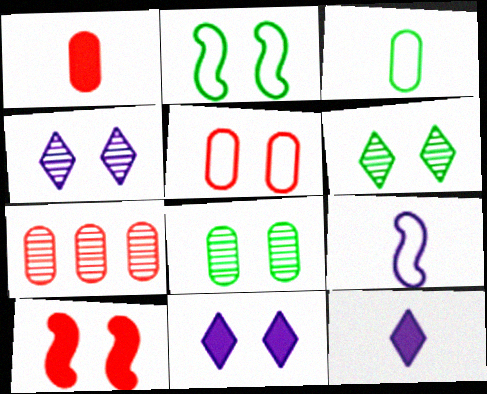[[1, 5, 7], 
[2, 7, 12]]